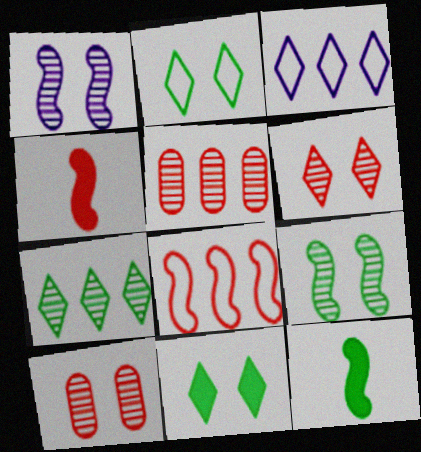[[1, 8, 12], 
[3, 10, 12]]